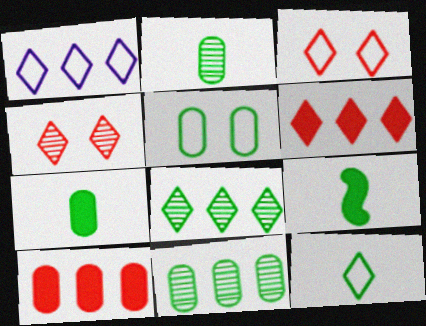[[1, 3, 12], 
[1, 6, 8], 
[2, 9, 12], 
[5, 7, 11], 
[5, 8, 9]]